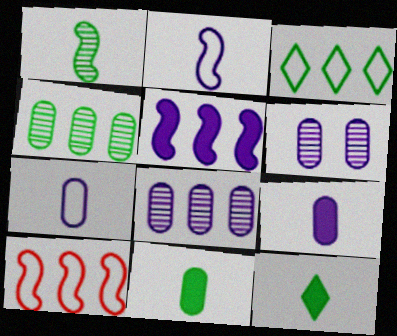[[6, 10, 12]]